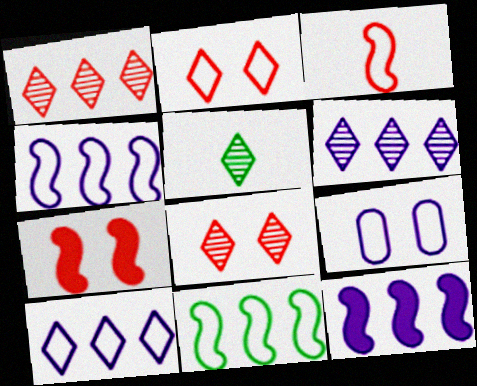[[5, 6, 8]]